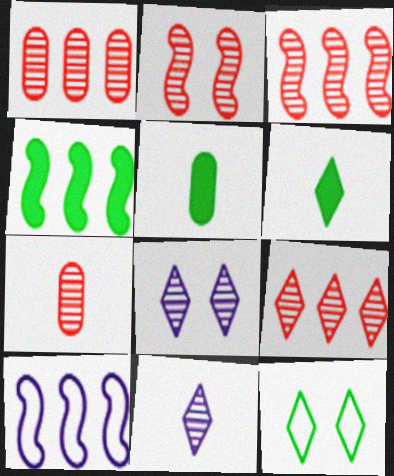[[1, 3, 9], 
[2, 7, 9], 
[3, 4, 10]]